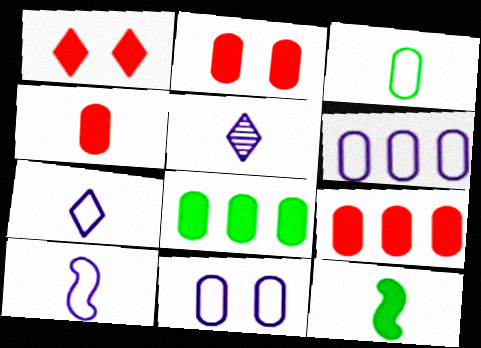[[2, 4, 9]]